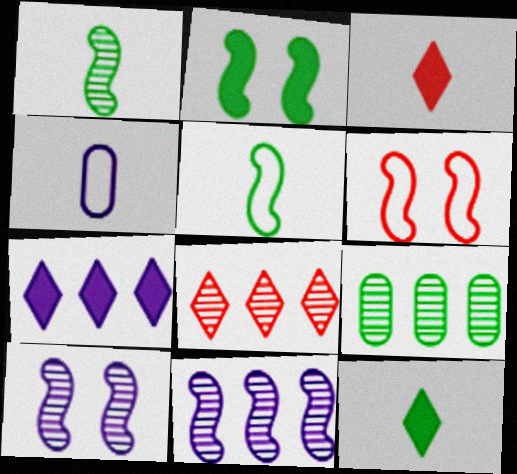[[1, 3, 4], 
[2, 4, 8], 
[2, 6, 10], 
[4, 7, 10], 
[8, 9, 11]]